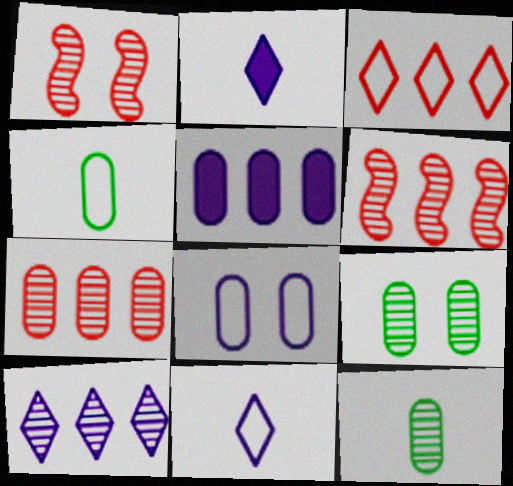[[1, 10, 12]]